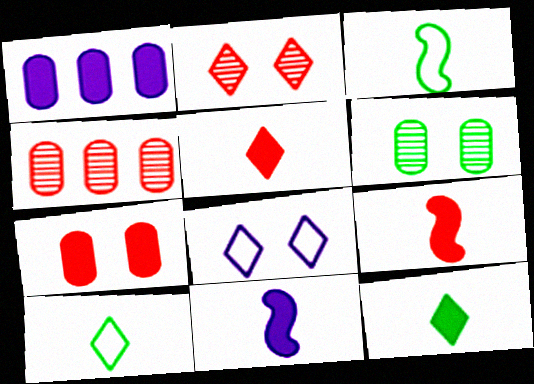[[1, 2, 3]]